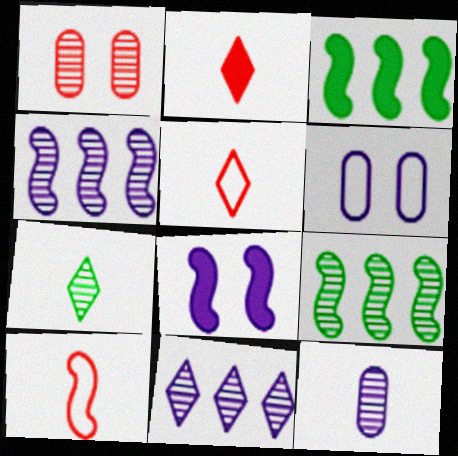[[1, 4, 7], 
[2, 6, 9], 
[8, 9, 10]]